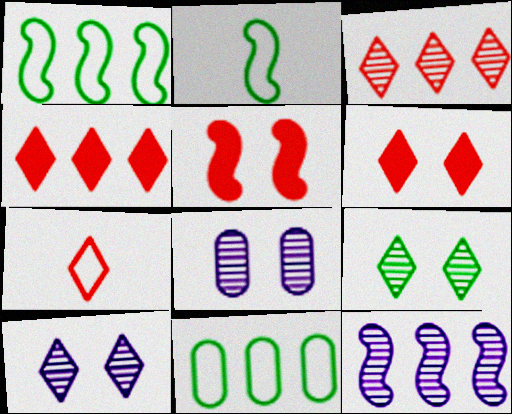[[2, 4, 8], 
[2, 5, 12], 
[3, 6, 7], 
[4, 11, 12]]